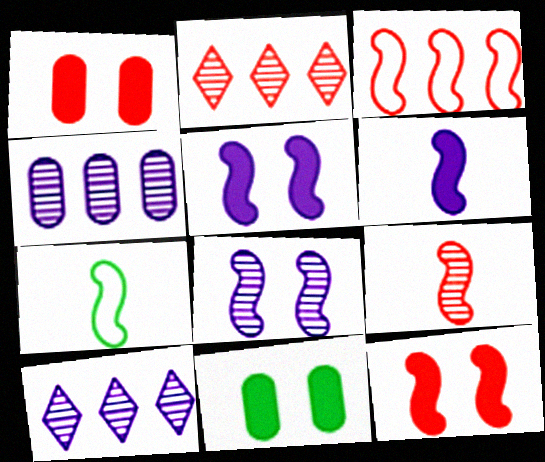[[1, 7, 10], 
[3, 9, 12], 
[6, 7, 9]]